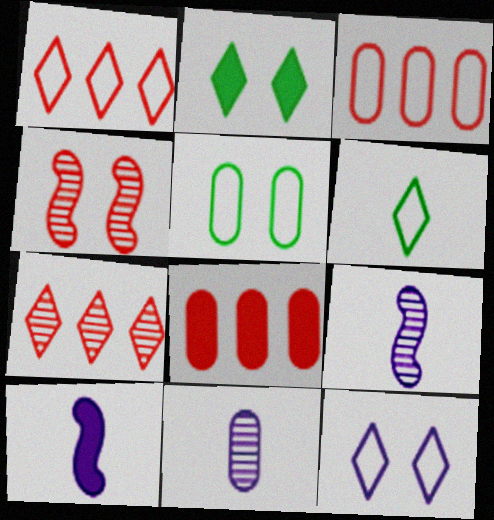[[1, 6, 12], 
[2, 3, 9], 
[2, 8, 10], 
[5, 7, 10], 
[5, 8, 11]]